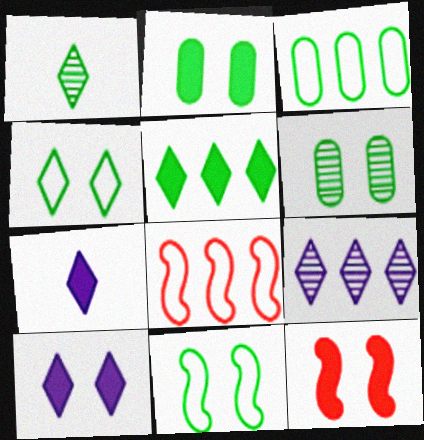[[1, 4, 5], 
[2, 10, 12], 
[6, 7, 8]]